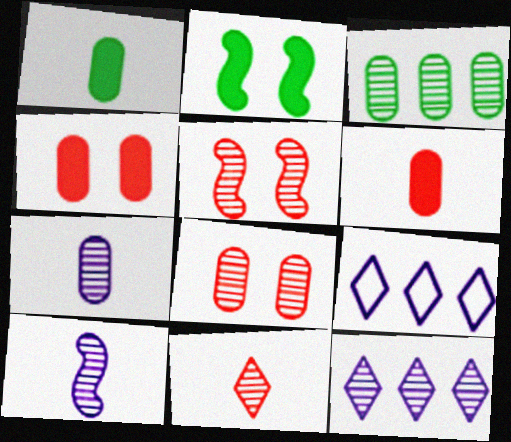[[1, 5, 9], 
[3, 7, 8]]